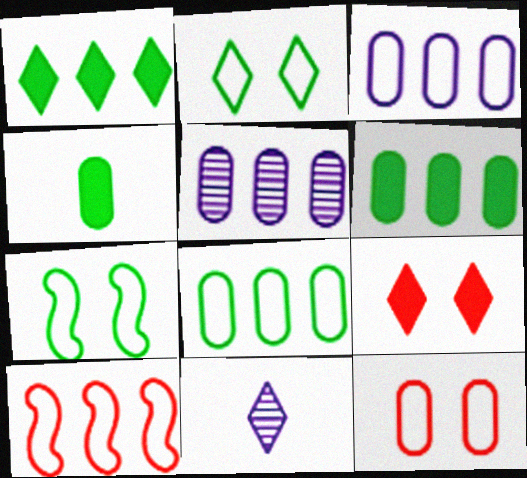[[1, 5, 10], 
[4, 5, 12]]